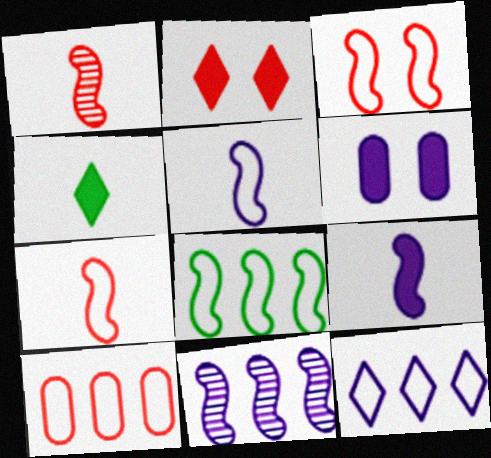[[1, 2, 10], 
[3, 5, 8], 
[8, 10, 12]]